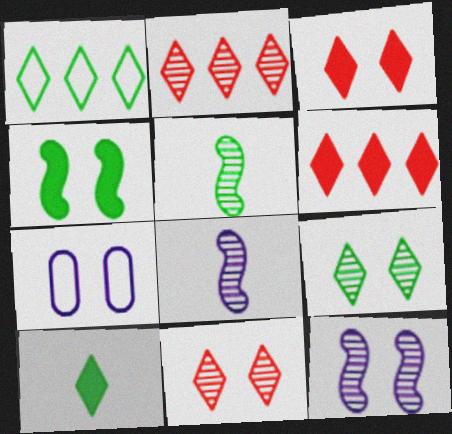[[1, 9, 10], 
[4, 7, 11], 
[5, 6, 7]]